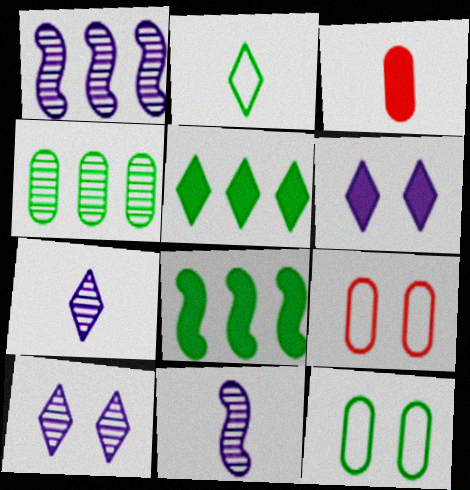[[2, 3, 11], 
[3, 6, 8], 
[5, 9, 11], 
[7, 8, 9]]